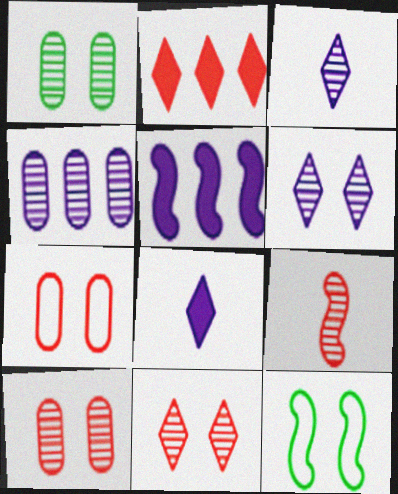[[2, 7, 9], 
[5, 9, 12]]